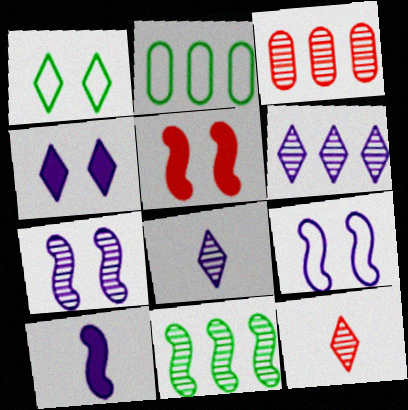[[1, 3, 10], 
[2, 5, 8], 
[3, 6, 11]]